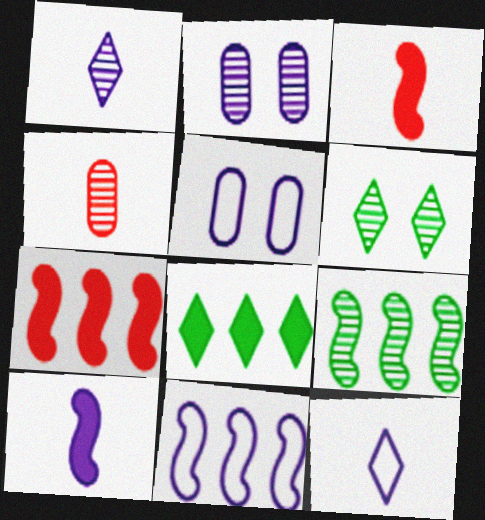[[5, 11, 12], 
[7, 9, 11]]